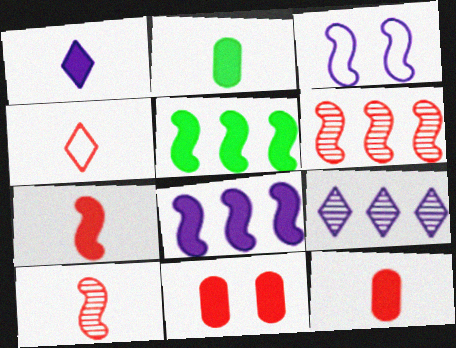[[1, 2, 7], 
[1, 5, 11], 
[3, 5, 10], 
[4, 6, 11], 
[4, 10, 12]]